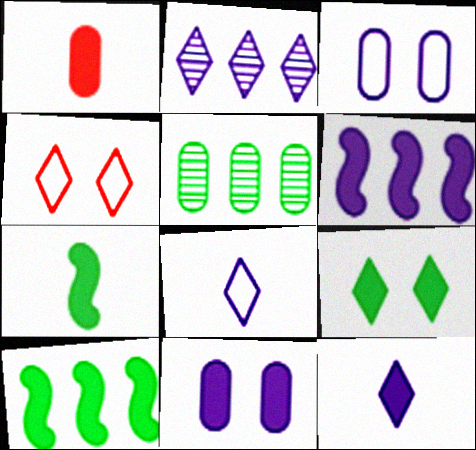[[1, 3, 5], 
[1, 6, 9], 
[1, 7, 12], 
[6, 11, 12]]